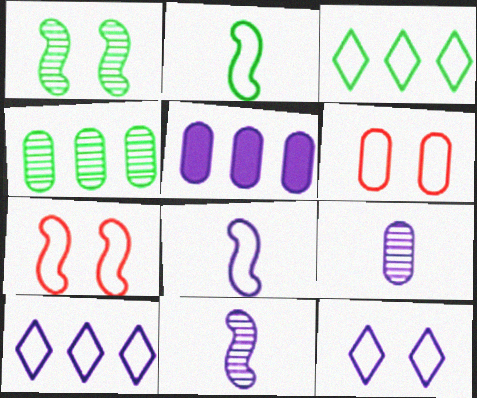[[2, 6, 10], 
[3, 6, 8], 
[5, 11, 12]]